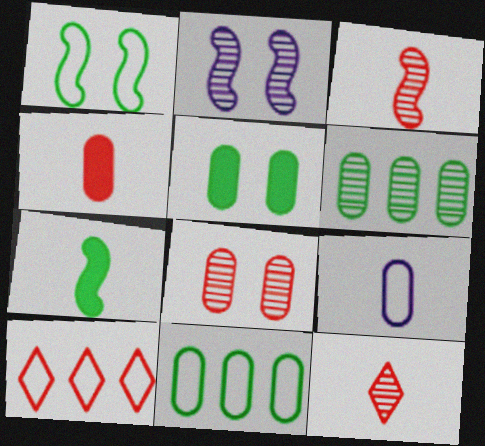[[1, 9, 10], 
[2, 6, 12], 
[7, 9, 12]]